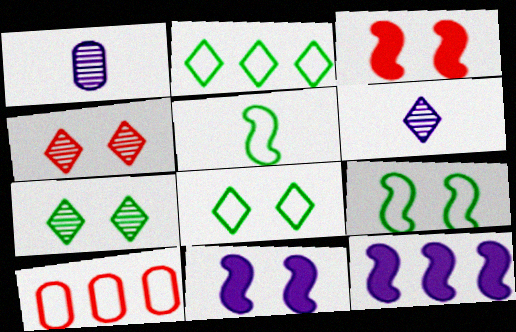[[1, 2, 3]]